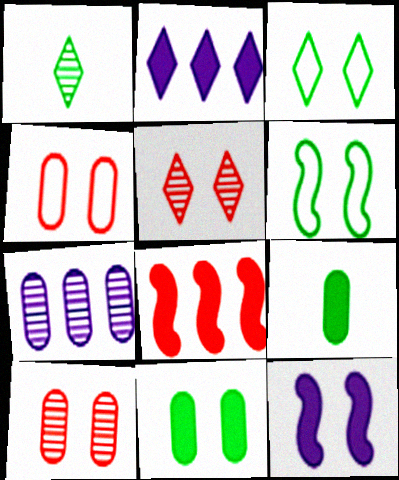[[3, 10, 12], 
[4, 7, 9]]